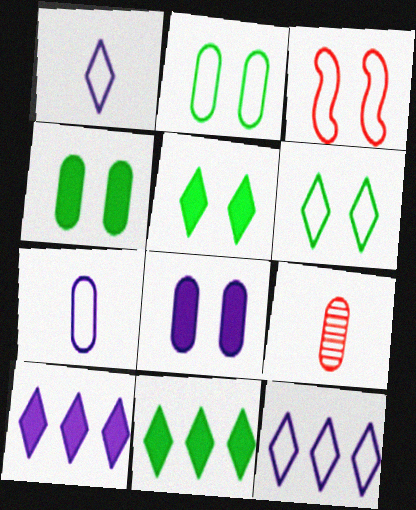[]